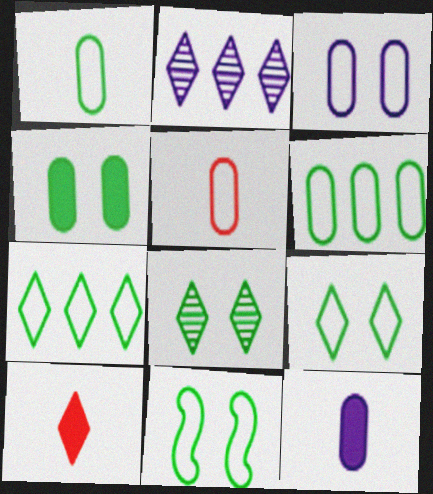[[1, 7, 11], 
[2, 9, 10], 
[3, 5, 6], 
[4, 8, 11]]